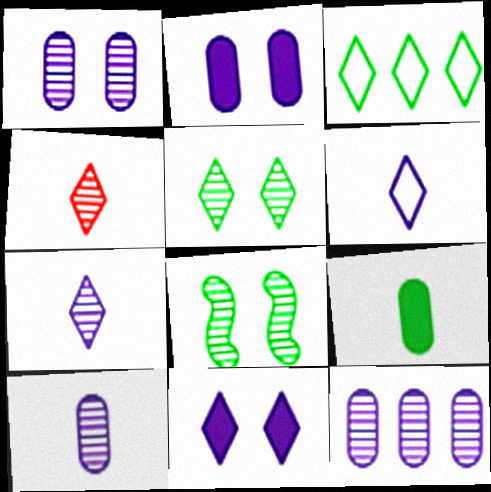[[1, 10, 12], 
[3, 4, 11], 
[3, 8, 9], 
[4, 8, 12]]